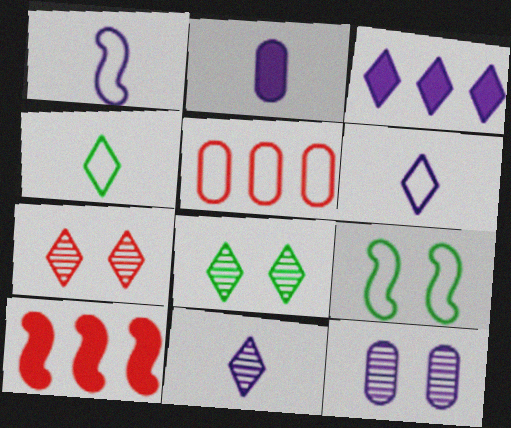[[1, 2, 11], 
[1, 3, 12], 
[3, 4, 7], 
[4, 10, 12], 
[5, 6, 9]]